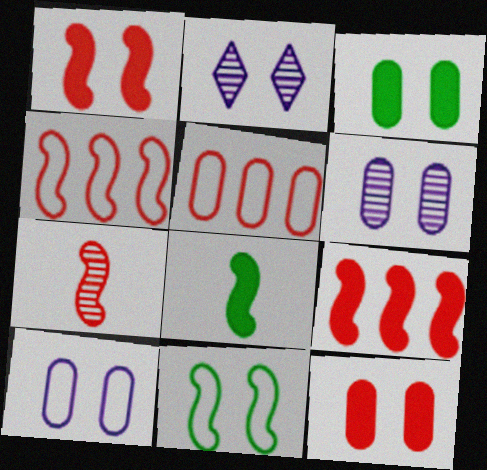[[1, 4, 7], 
[2, 5, 8], 
[2, 11, 12]]